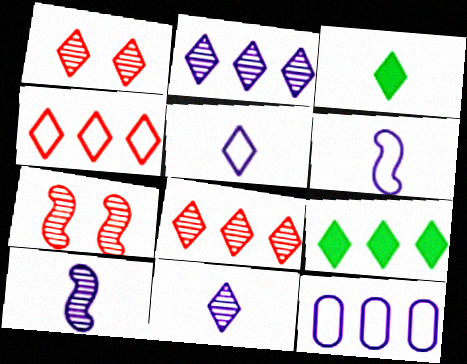[[1, 5, 9], 
[2, 4, 9], 
[3, 7, 12]]